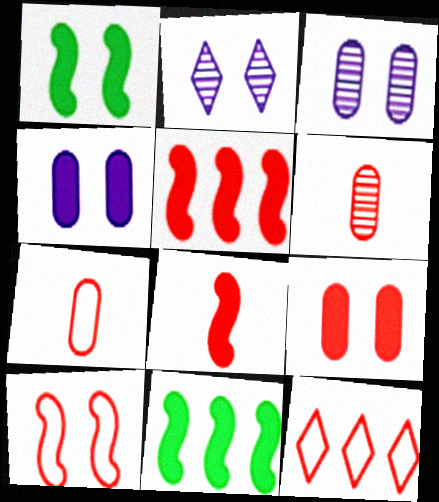[[2, 7, 11], 
[7, 10, 12]]